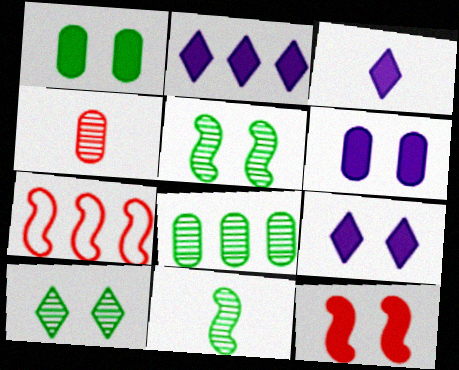[[1, 9, 12], 
[2, 3, 9], 
[2, 7, 8], 
[8, 10, 11]]